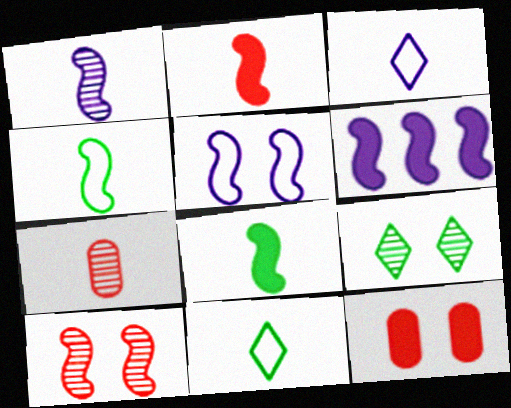[[1, 2, 4], 
[1, 5, 6], 
[3, 7, 8], 
[4, 6, 10], 
[5, 9, 12]]